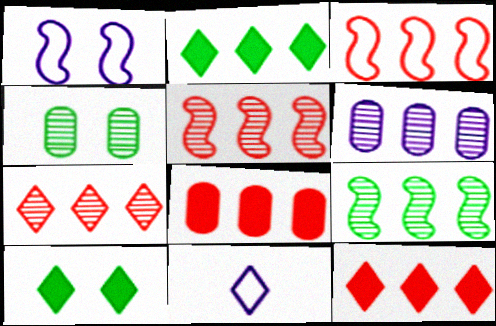[[2, 3, 6], 
[3, 7, 8], 
[6, 7, 9], 
[7, 10, 11]]